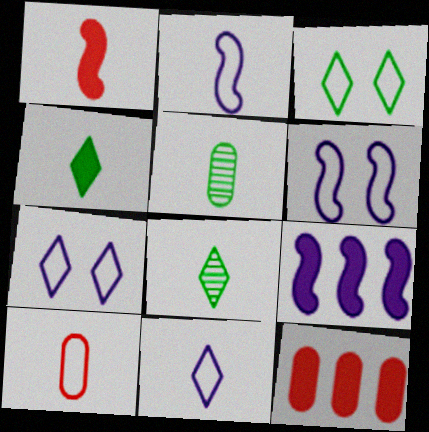[[1, 5, 11], 
[6, 8, 12]]